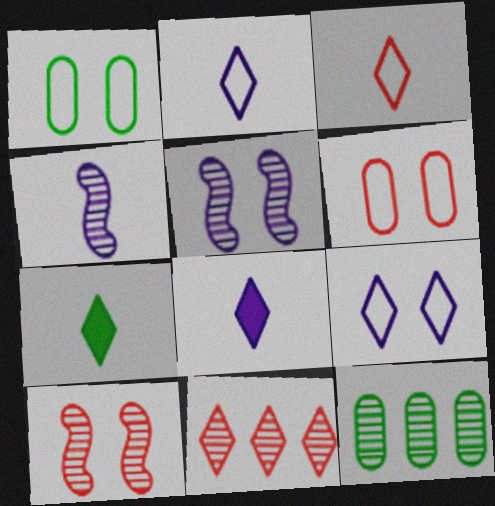[[7, 9, 11]]